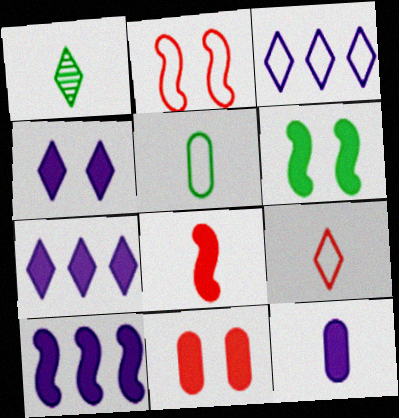[[2, 3, 5], 
[4, 6, 11], 
[4, 10, 12], 
[6, 8, 10]]